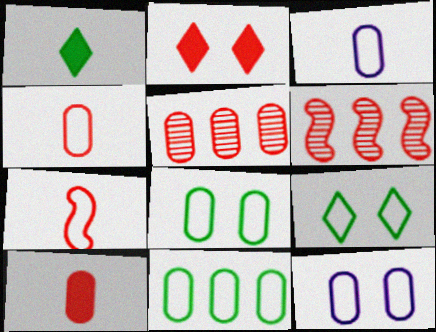[[1, 6, 12], 
[2, 4, 6], 
[2, 5, 7], 
[4, 11, 12]]